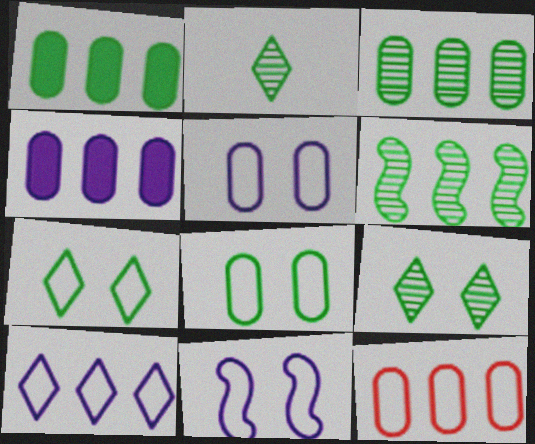[[3, 4, 12]]